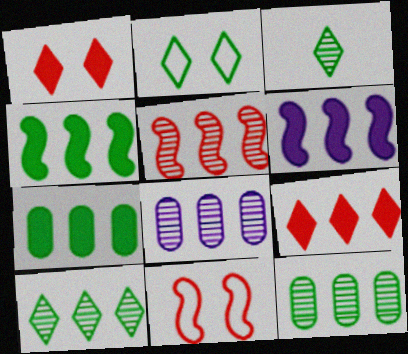[[5, 8, 10], 
[6, 7, 9]]